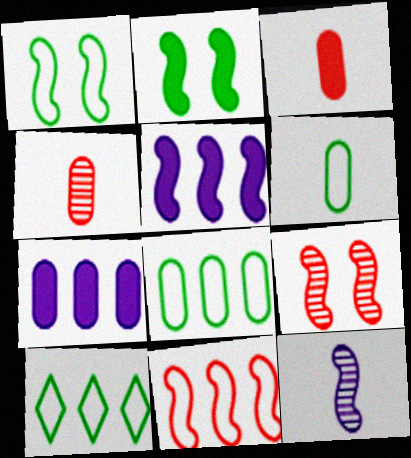[[1, 6, 10], 
[2, 11, 12]]